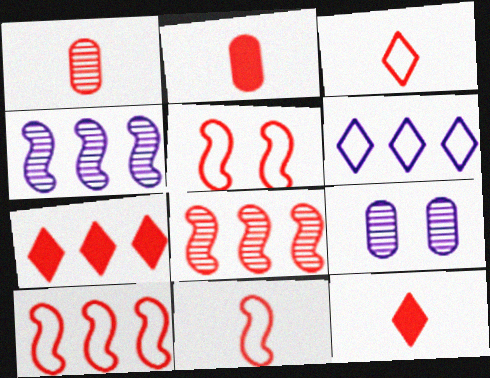[[1, 5, 7], 
[1, 11, 12], 
[5, 10, 11]]